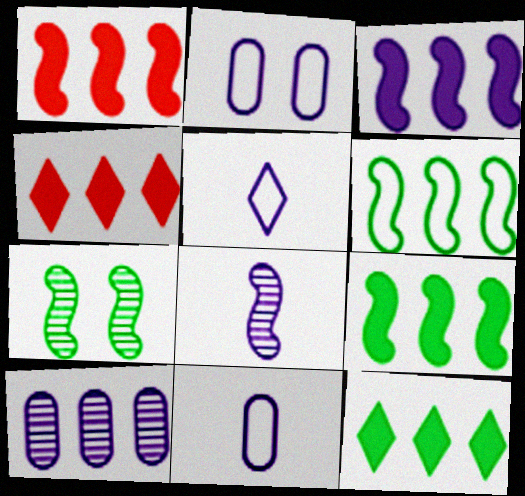[[1, 3, 9], 
[4, 6, 10], 
[4, 7, 11]]